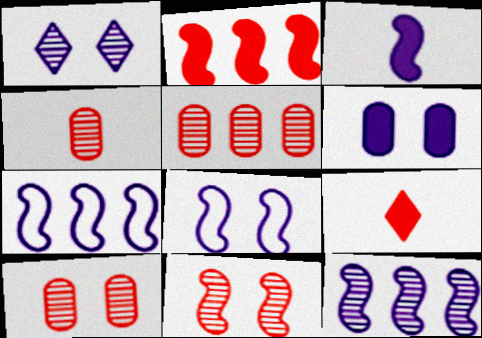[[1, 6, 8], 
[3, 8, 12], 
[4, 5, 10]]